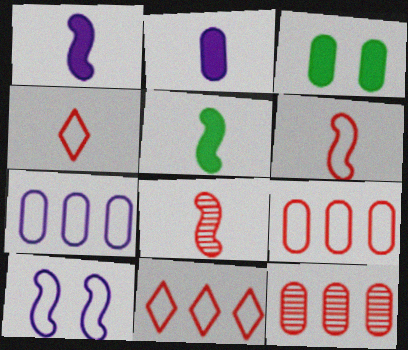[]